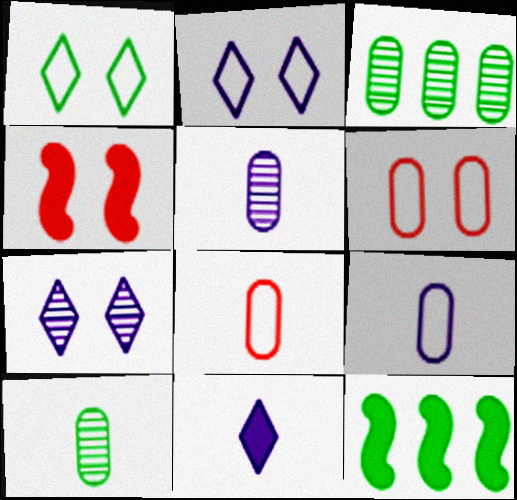[[1, 10, 12], 
[7, 8, 12]]